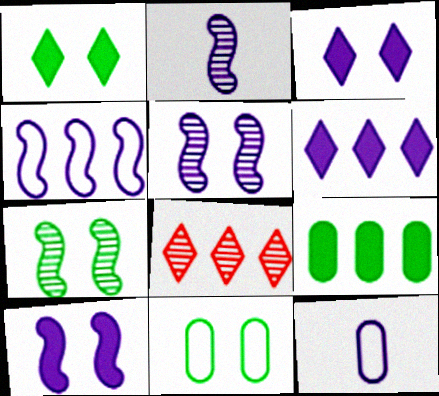[[1, 7, 11], 
[2, 4, 10], 
[4, 8, 9], 
[5, 6, 12]]